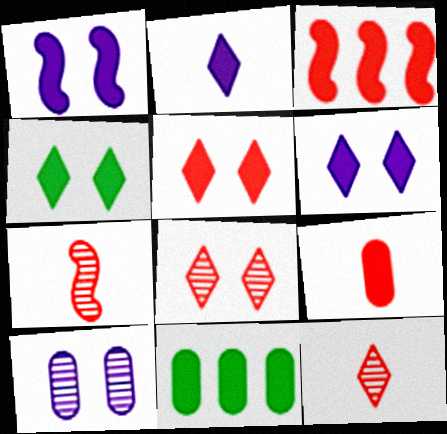[[3, 5, 9], 
[4, 5, 6]]